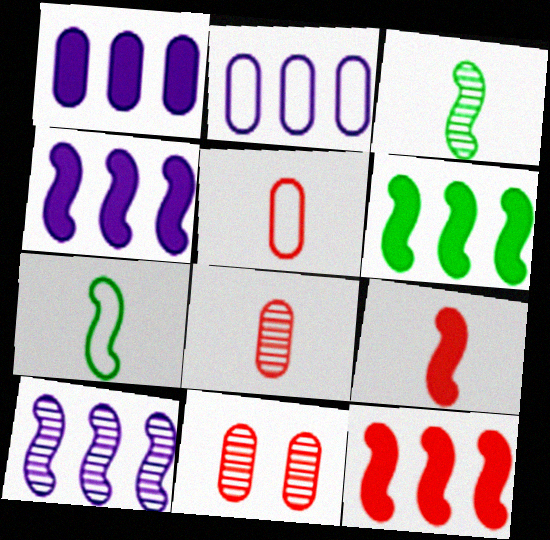[[4, 6, 12]]